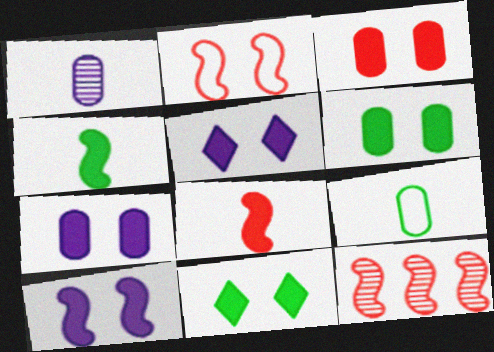[[2, 8, 12], 
[3, 6, 7], 
[3, 10, 11], 
[5, 7, 10], 
[5, 9, 12]]